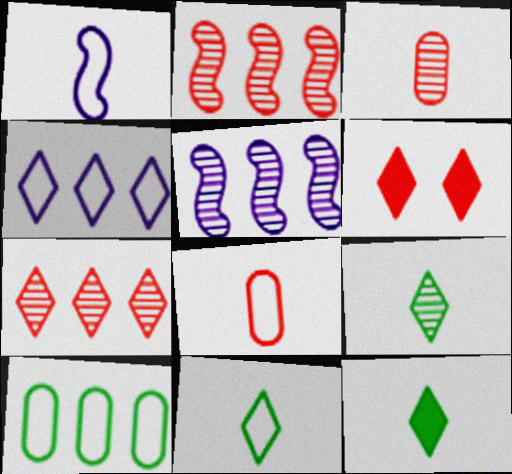[[1, 3, 12], 
[1, 8, 11], 
[2, 6, 8], 
[4, 6, 9], 
[9, 11, 12]]